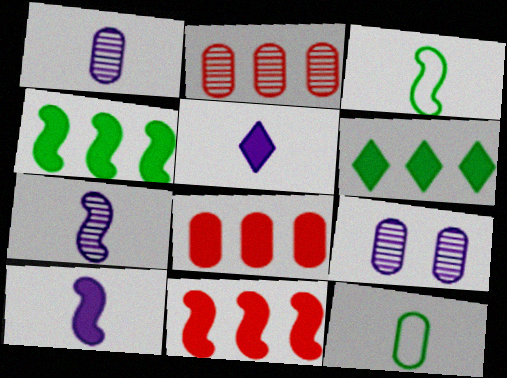[[8, 9, 12]]